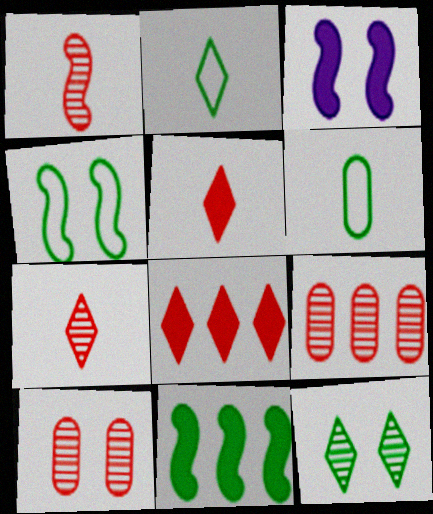[[2, 3, 9], 
[6, 11, 12]]